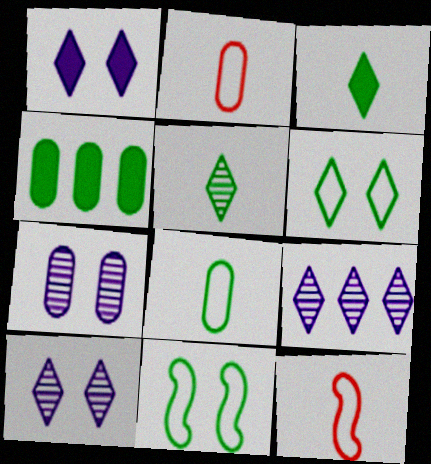[[2, 4, 7], 
[4, 5, 11], 
[4, 10, 12]]